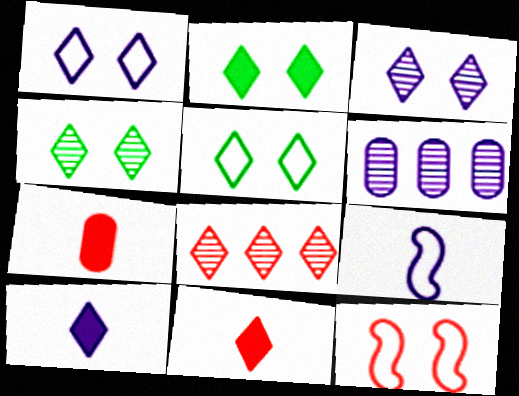[[2, 4, 5], 
[5, 8, 10], 
[7, 8, 12]]